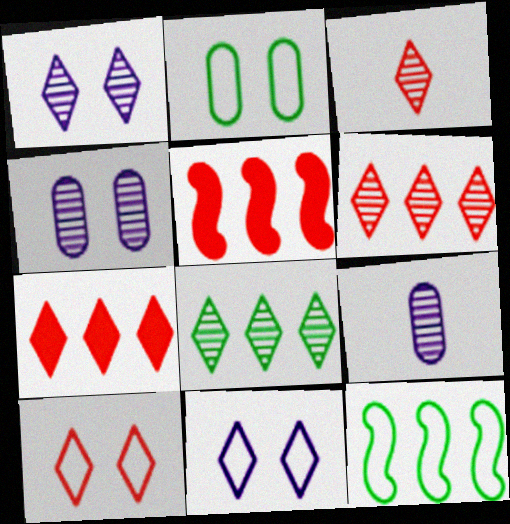[[1, 3, 8], 
[3, 7, 10]]